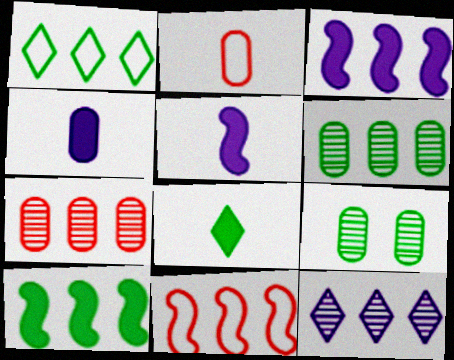[[1, 3, 7], 
[1, 6, 10]]